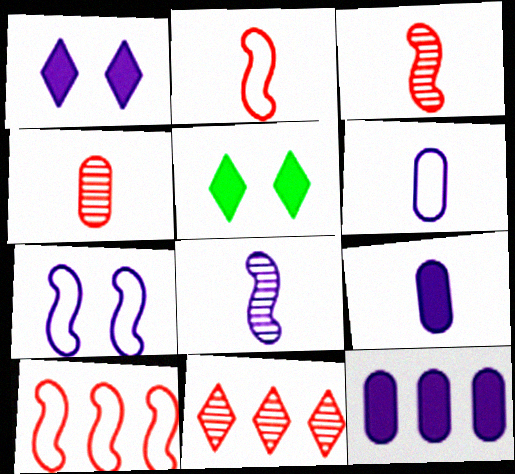[]